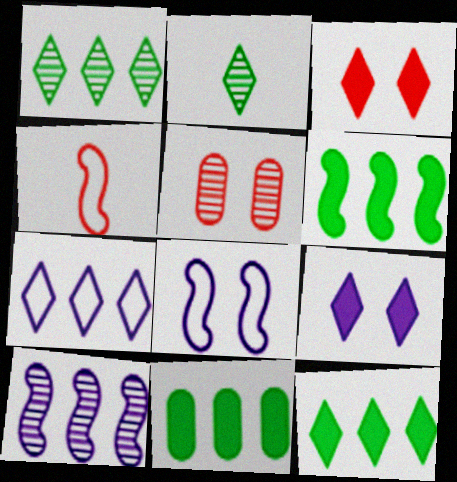[[2, 3, 7], 
[2, 5, 10], 
[6, 11, 12]]